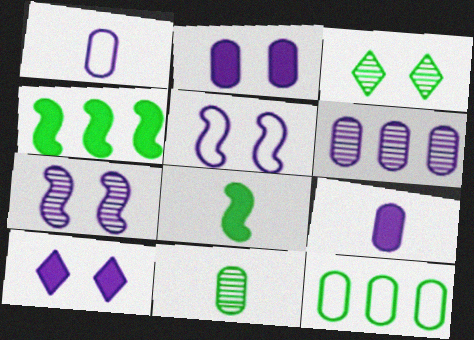[[1, 2, 6], 
[3, 8, 12]]